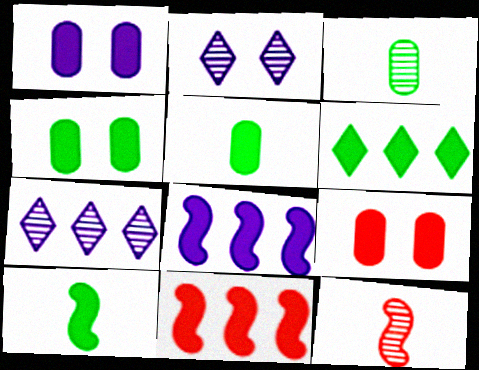[[1, 4, 9], 
[4, 6, 10]]